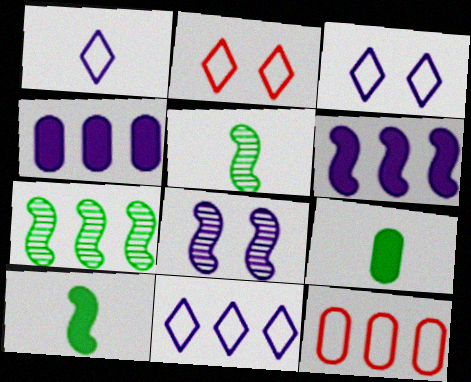[[1, 3, 11], 
[1, 4, 8], 
[2, 4, 5]]